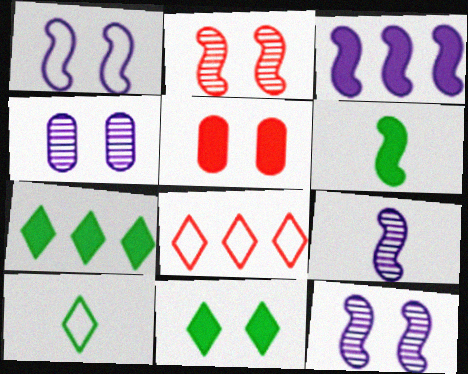[[1, 3, 9], 
[4, 6, 8]]